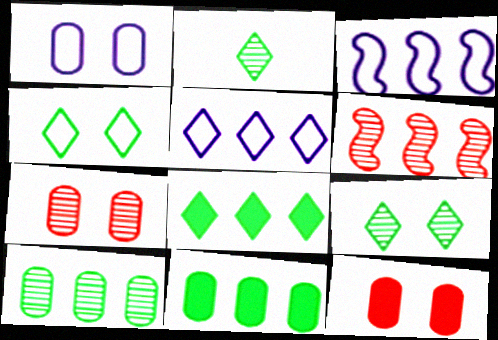[[2, 3, 12], 
[2, 4, 8], 
[5, 6, 11]]